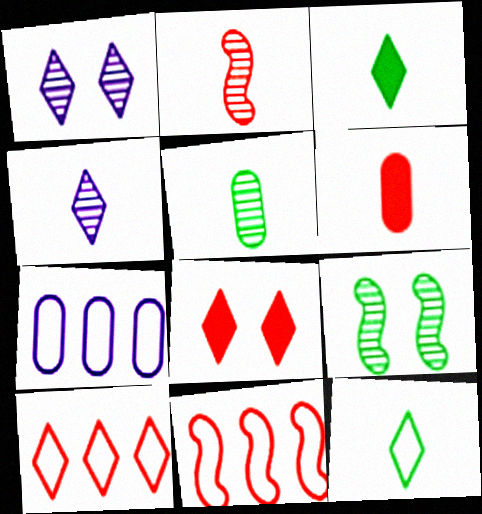[[1, 3, 10], 
[2, 4, 5]]